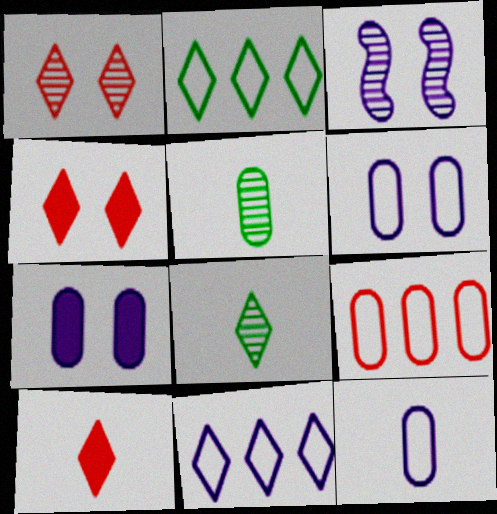[[4, 8, 11], 
[5, 7, 9]]